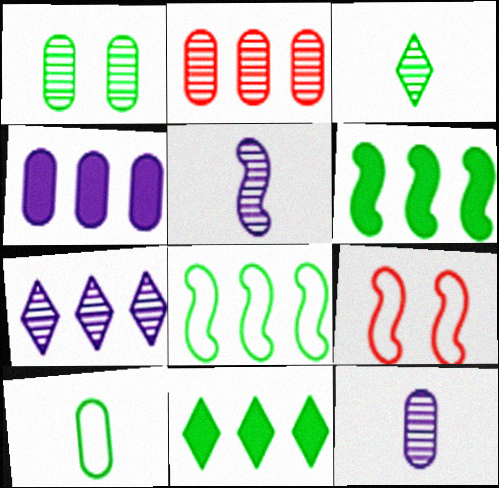[[1, 2, 12], 
[3, 4, 9], 
[5, 6, 9], 
[9, 11, 12]]